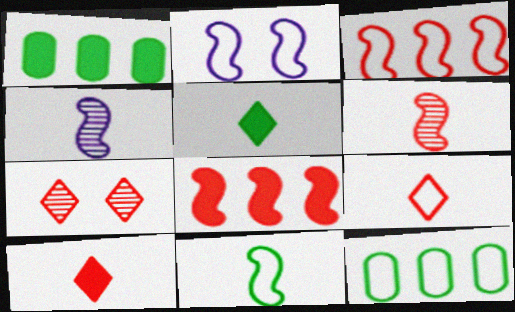[[2, 3, 11], 
[2, 9, 12]]